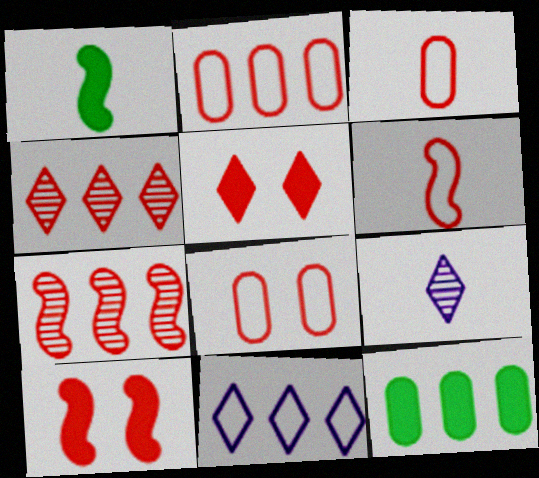[[1, 3, 9], 
[2, 3, 8], 
[3, 4, 10], 
[3, 5, 7], 
[6, 7, 10], 
[7, 11, 12]]